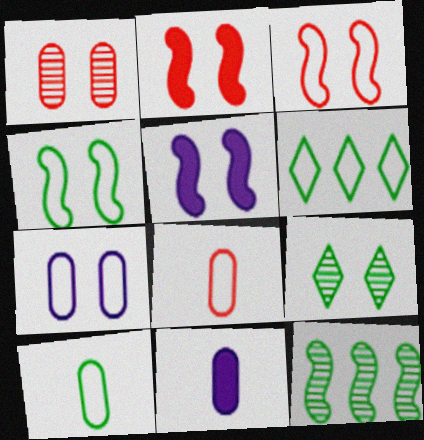[[2, 7, 9], 
[4, 6, 10]]